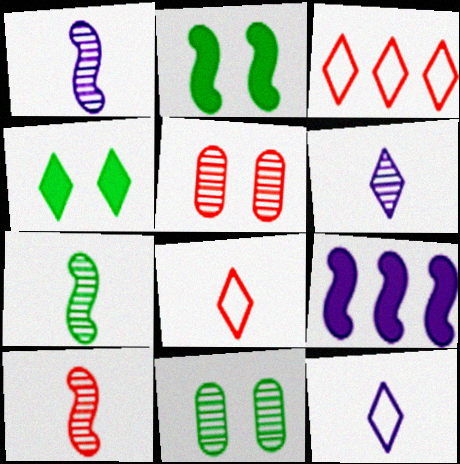[[1, 7, 10], 
[3, 4, 6], 
[8, 9, 11]]